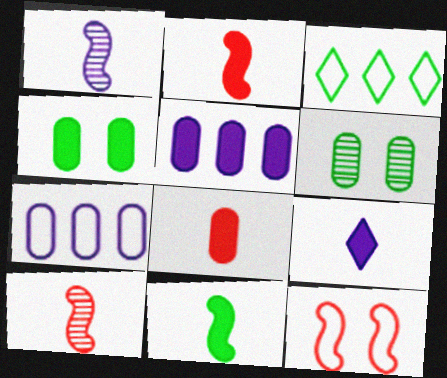[[3, 6, 11], 
[4, 5, 8], 
[6, 7, 8], 
[8, 9, 11]]